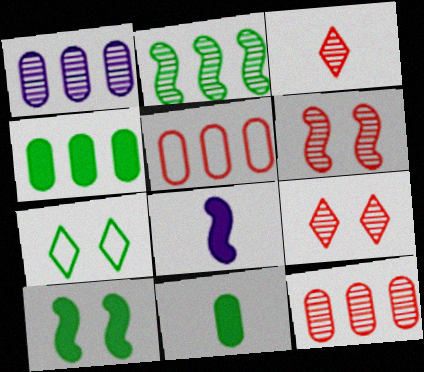[[1, 4, 5], 
[2, 7, 11], 
[3, 6, 12], 
[7, 8, 12]]